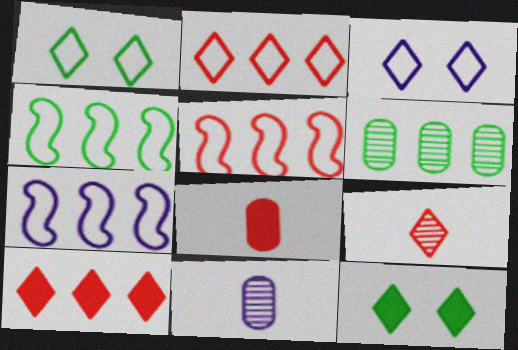[[4, 5, 7], 
[5, 11, 12], 
[6, 7, 10]]